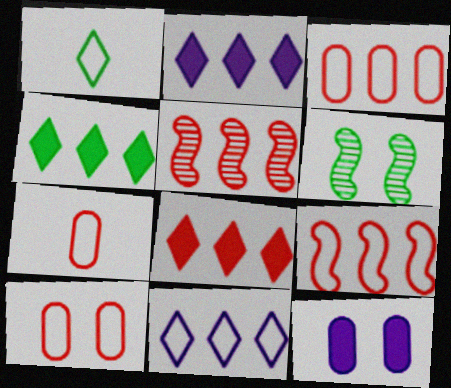[[1, 5, 12], 
[2, 4, 8], 
[2, 6, 7], 
[3, 5, 8], 
[3, 7, 10]]